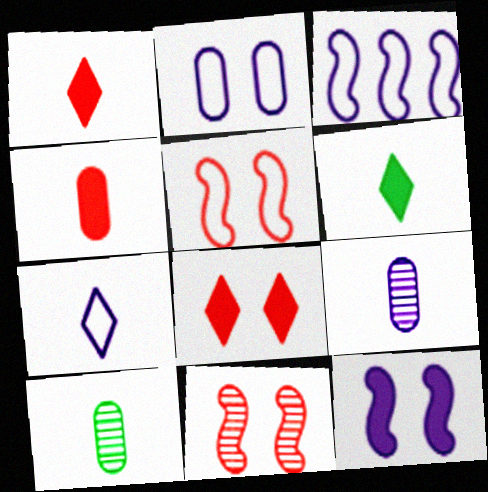[[2, 3, 7], 
[3, 8, 10]]